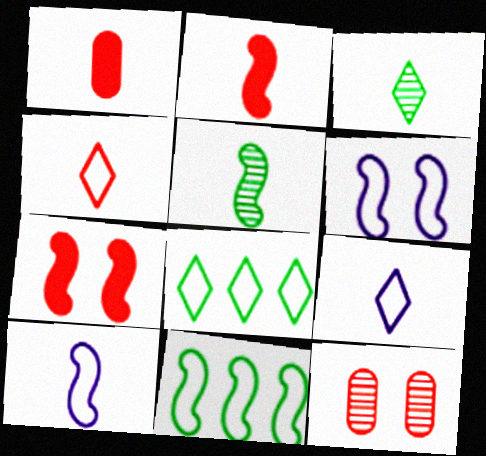[[1, 3, 10], 
[1, 5, 9], 
[2, 5, 10]]